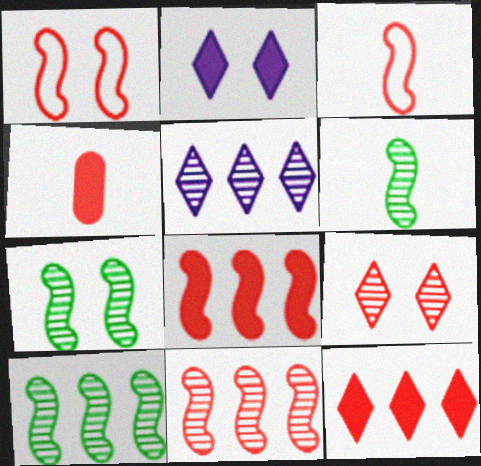[[6, 7, 10]]